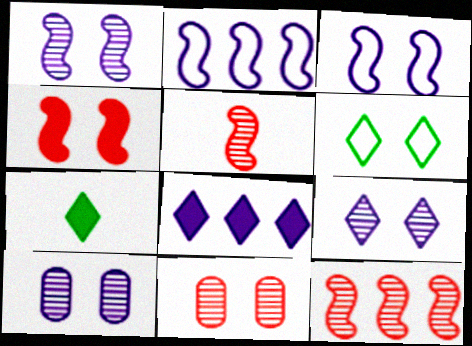[[1, 9, 10], 
[2, 7, 11], 
[4, 6, 10]]